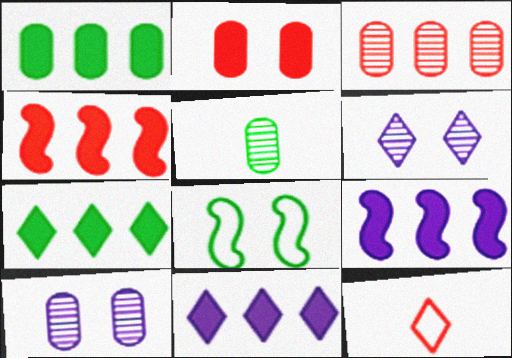[[1, 4, 11], 
[2, 6, 8], 
[3, 5, 10], 
[5, 7, 8], 
[6, 7, 12]]